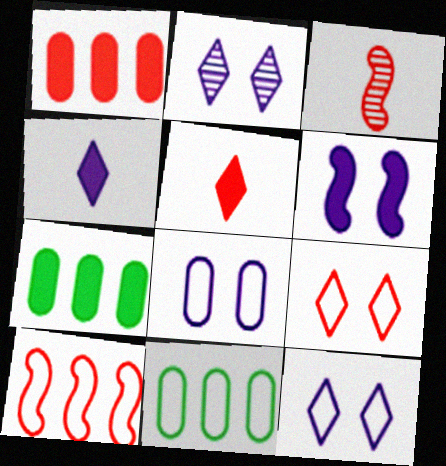[[1, 3, 9], 
[2, 6, 8], 
[3, 7, 12], 
[5, 6, 7]]